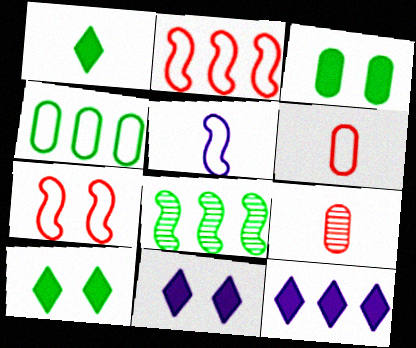[[1, 5, 9], 
[6, 8, 11]]